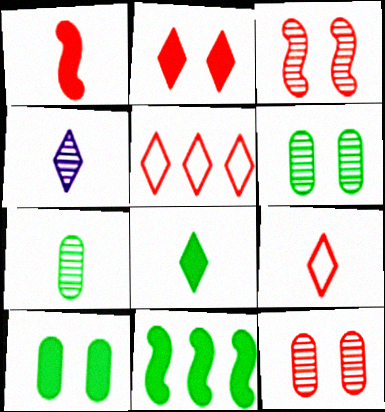[[1, 5, 12], 
[4, 8, 9], 
[8, 10, 11]]